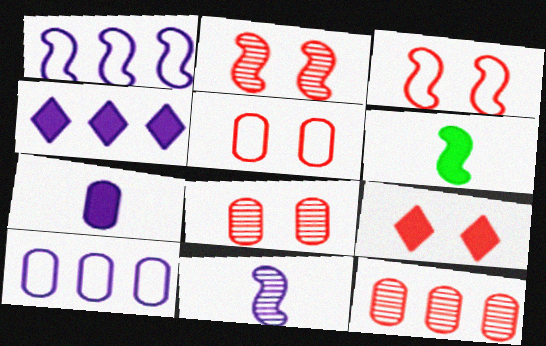[[1, 2, 6], 
[2, 5, 9], 
[3, 8, 9]]